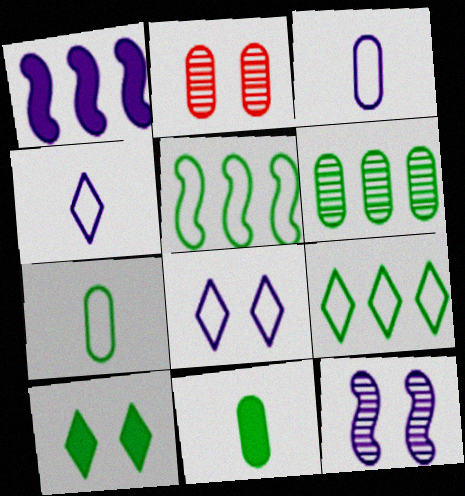[]